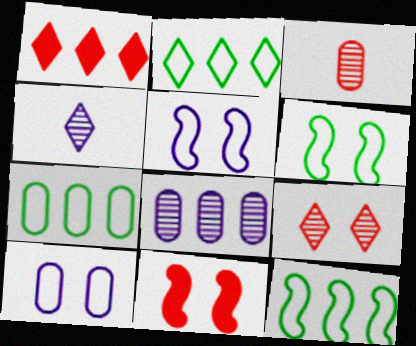[[1, 8, 12], 
[2, 7, 12], 
[4, 7, 11]]